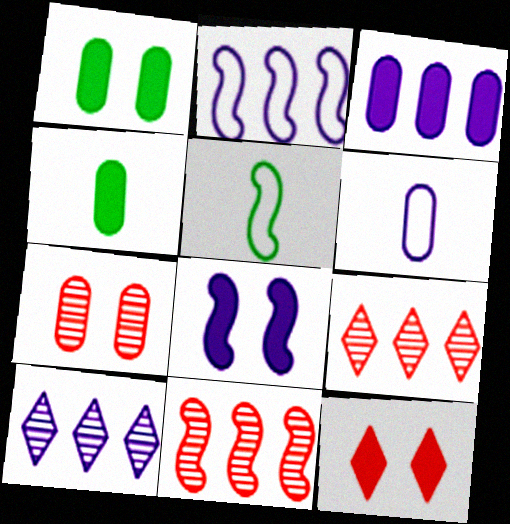[[1, 8, 12], 
[2, 3, 10], 
[5, 8, 11], 
[6, 8, 10]]